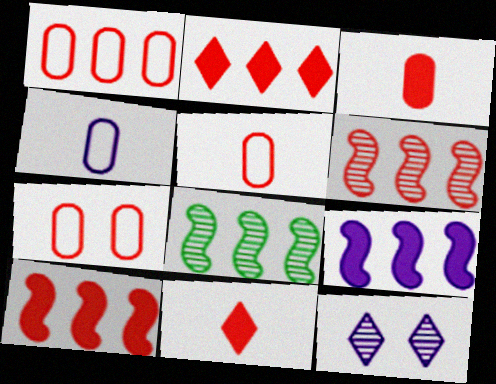[[1, 2, 6], 
[1, 5, 7], 
[4, 9, 12], 
[6, 7, 11]]